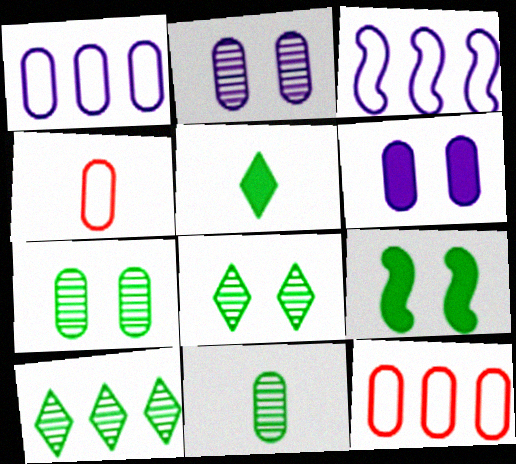[[6, 11, 12]]